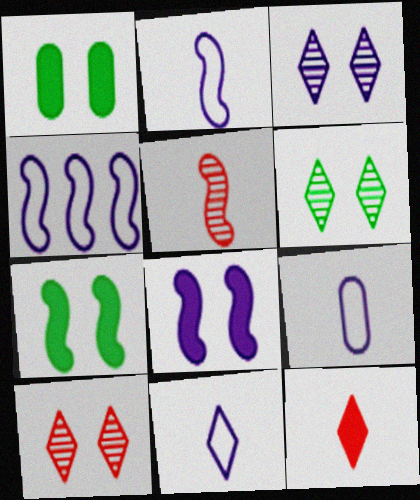[[2, 9, 11], 
[3, 6, 10], 
[4, 5, 7]]